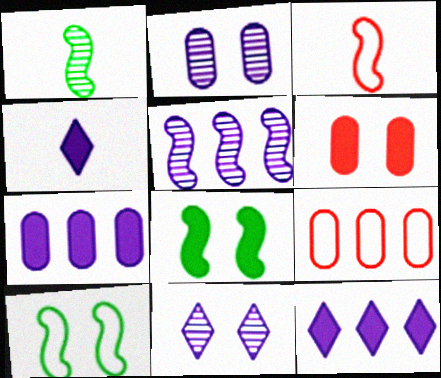[[3, 5, 8], 
[6, 10, 11]]